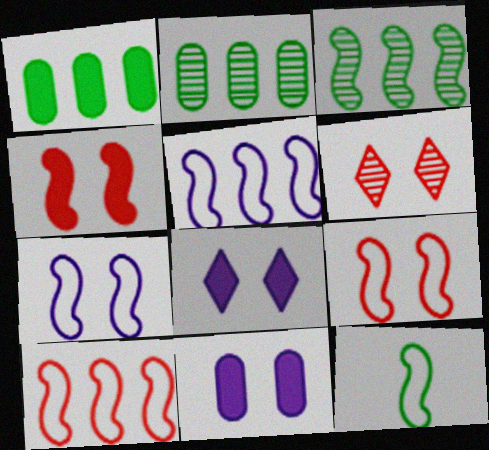[[5, 9, 12], 
[7, 10, 12]]